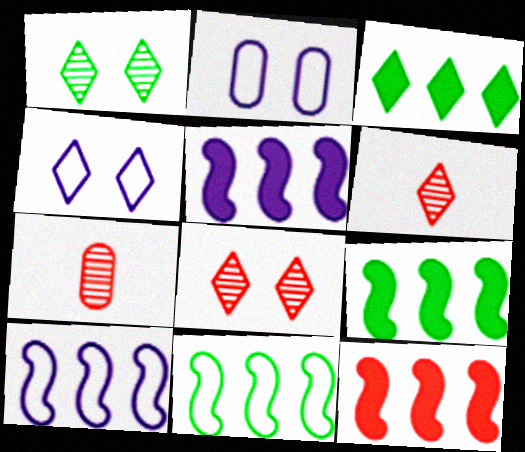[[2, 6, 9], 
[3, 4, 6], 
[4, 7, 9], 
[5, 9, 12]]